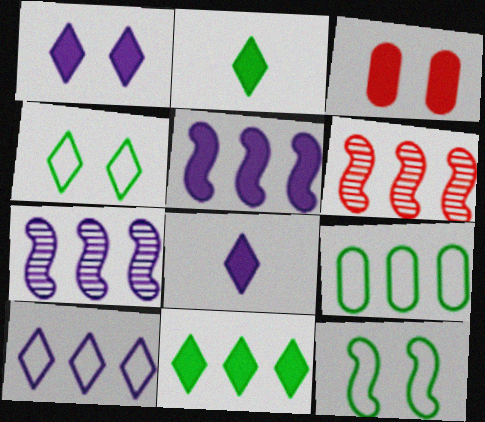[[2, 3, 5]]